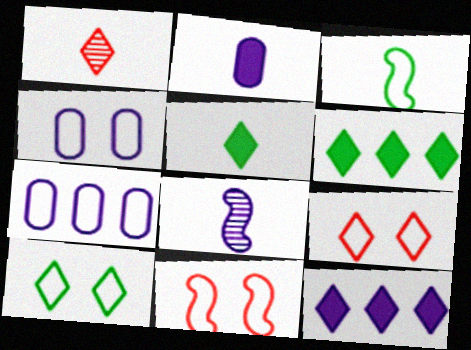[[1, 2, 3], 
[1, 10, 12], 
[3, 7, 9], 
[4, 8, 12], 
[4, 10, 11]]